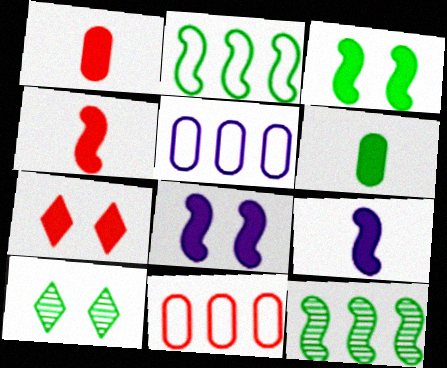[[2, 6, 10], 
[4, 5, 10], 
[9, 10, 11]]